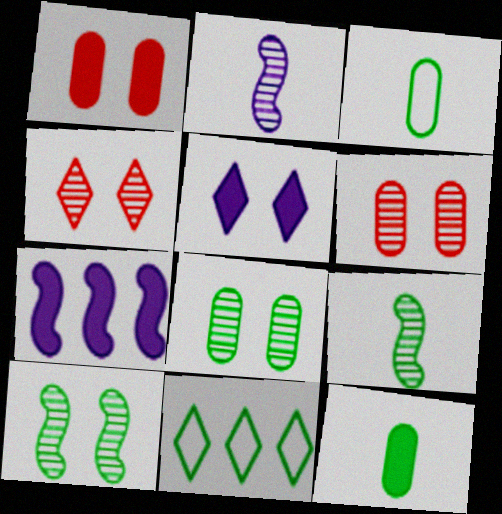[[1, 2, 11], 
[3, 4, 7], 
[10, 11, 12]]